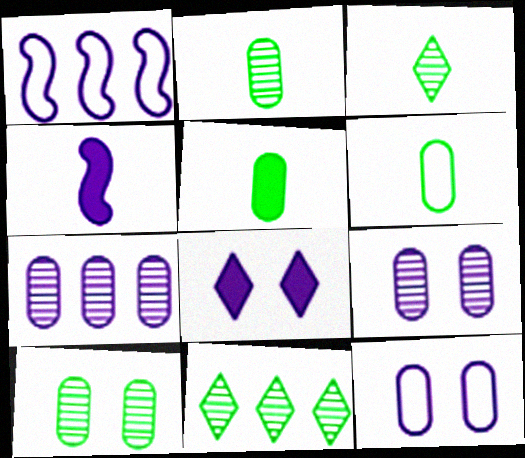[[2, 5, 6]]